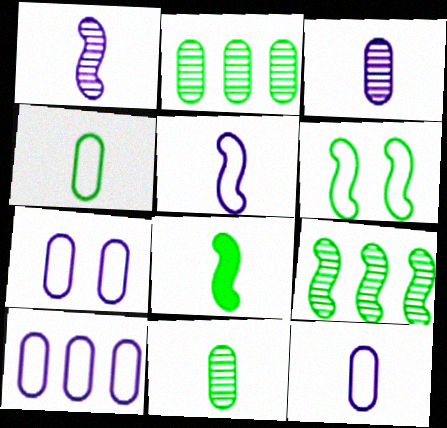[[6, 8, 9], 
[7, 10, 12]]